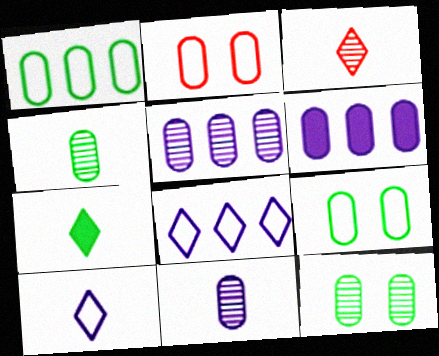[[2, 4, 6], 
[3, 7, 10]]